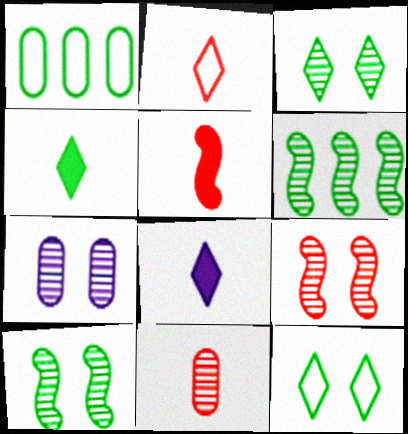[[1, 4, 10], 
[1, 8, 9], 
[2, 5, 11], 
[3, 7, 9]]